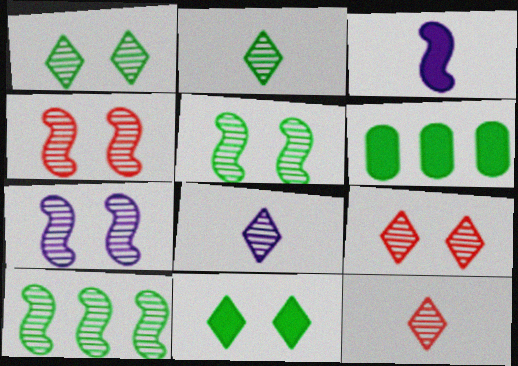[[2, 8, 12], 
[4, 5, 7]]